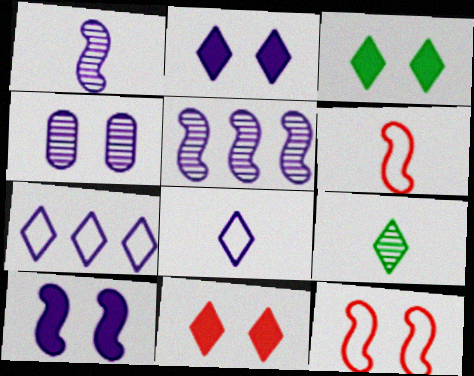[[2, 3, 11], 
[3, 4, 12], 
[7, 9, 11]]